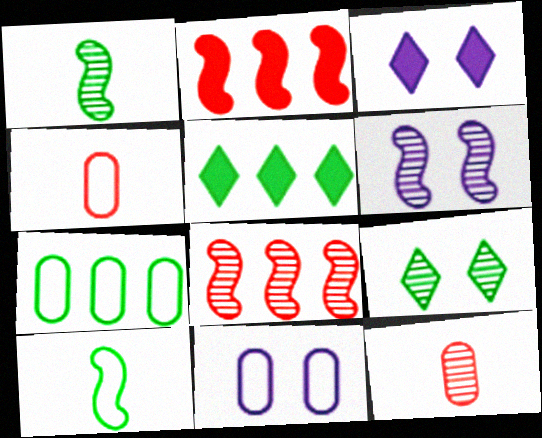[[1, 6, 8], 
[2, 6, 10], 
[3, 6, 11], 
[4, 5, 6], 
[4, 7, 11]]